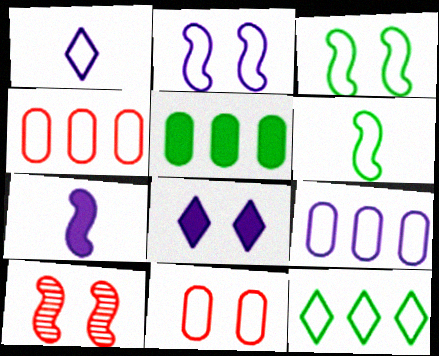[[1, 2, 9], 
[1, 3, 4], 
[1, 5, 10]]